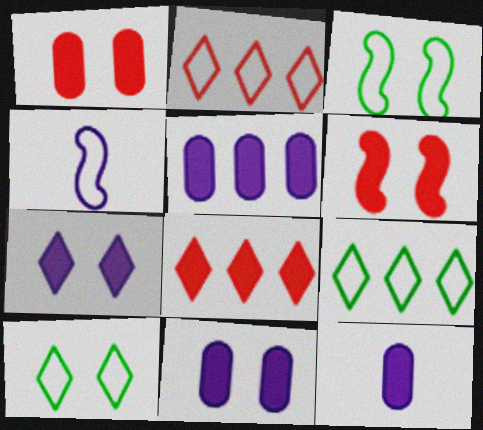[[5, 11, 12]]